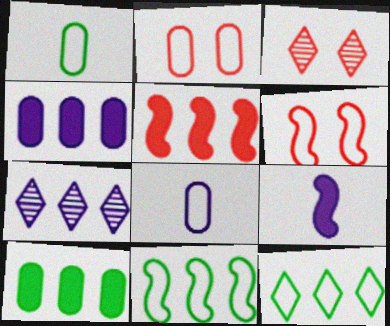[[6, 8, 12]]